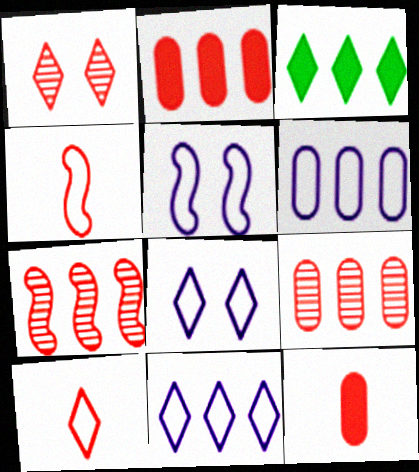[[1, 2, 4], 
[3, 6, 7]]